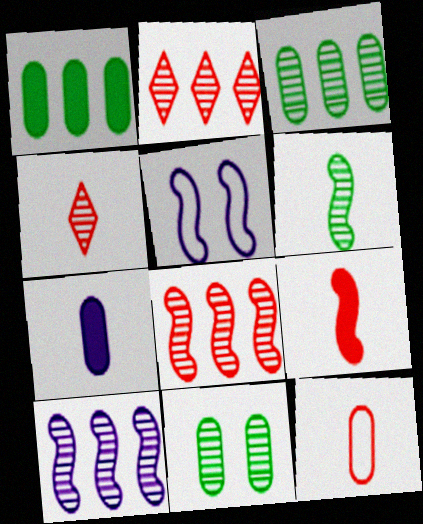[[1, 4, 5], 
[2, 3, 10], 
[4, 9, 12], 
[4, 10, 11]]